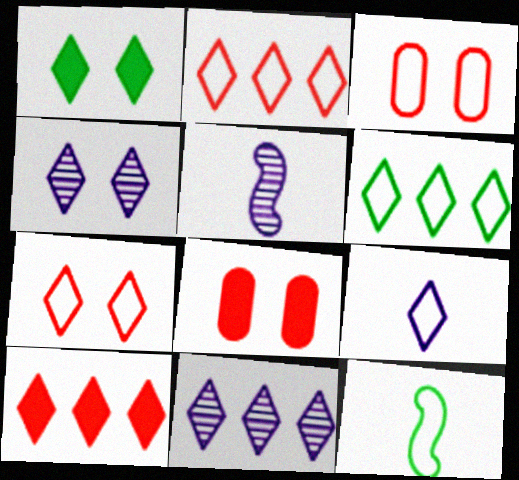[[1, 4, 7], 
[5, 6, 8], 
[6, 7, 9], 
[6, 10, 11], 
[8, 11, 12]]